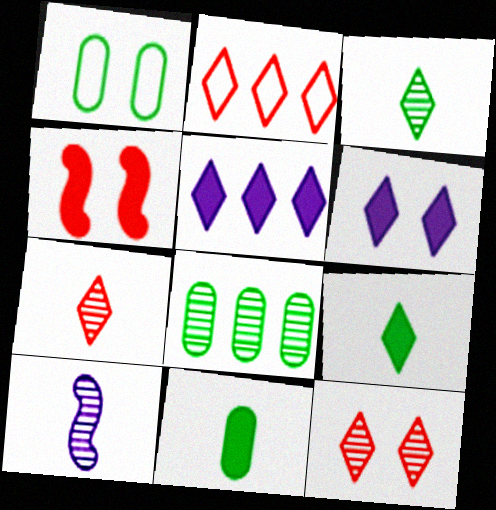[[1, 8, 11], 
[2, 3, 6], 
[4, 5, 11], 
[8, 10, 12]]